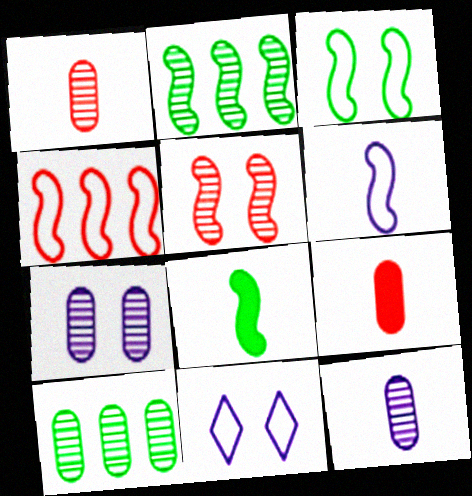[[1, 7, 10], 
[2, 3, 8], 
[2, 9, 11], 
[3, 4, 6]]